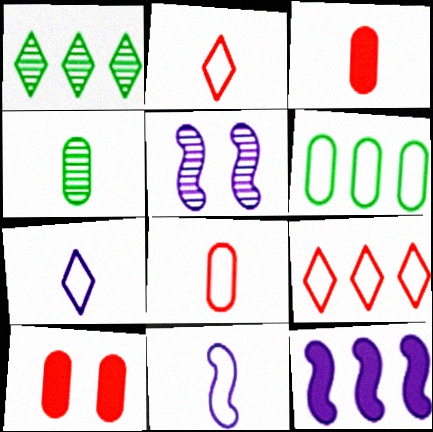[[1, 10, 11], 
[5, 11, 12]]